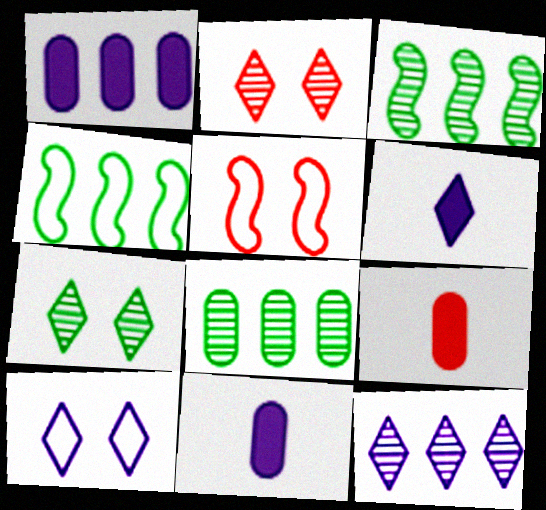[[2, 4, 11], 
[3, 9, 10], 
[5, 6, 8], 
[6, 10, 12]]